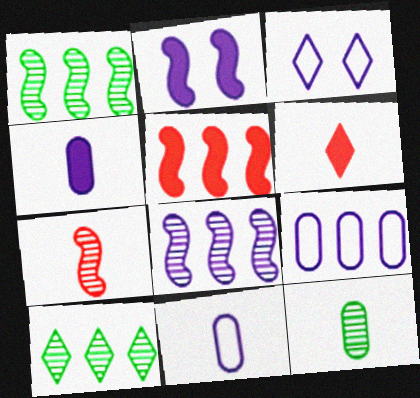[[3, 4, 8], 
[3, 5, 12], 
[3, 6, 10], 
[5, 9, 10]]